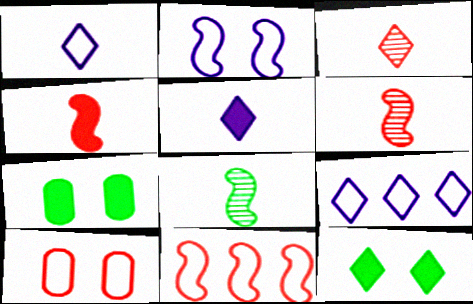[[3, 9, 12], 
[6, 7, 9]]